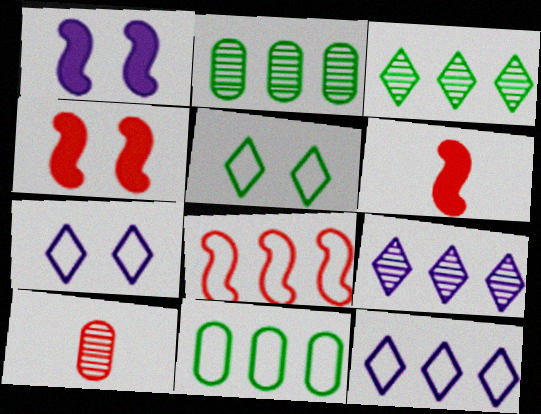[[2, 6, 7], 
[8, 11, 12]]